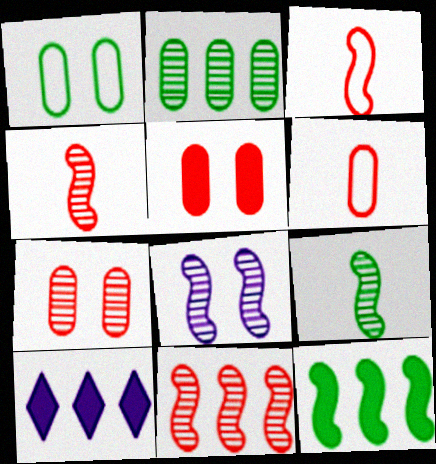[[1, 4, 10], 
[3, 8, 12], 
[8, 9, 11]]